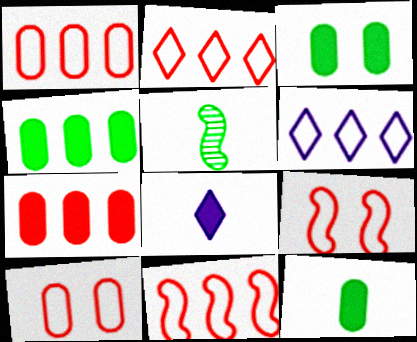[[1, 2, 11], 
[3, 4, 12]]